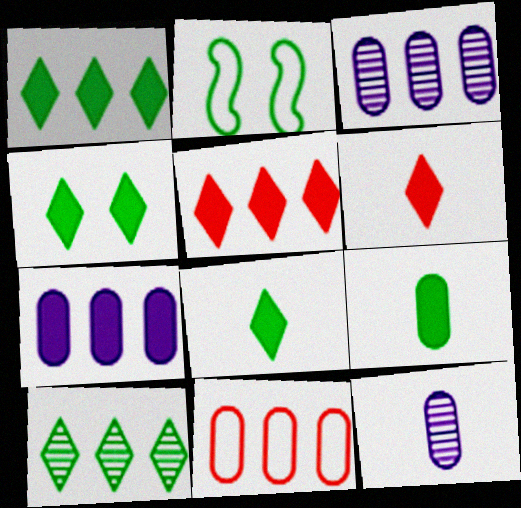[[1, 4, 8], 
[2, 3, 6], 
[2, 5, 12], 
[2, 9, 10]]